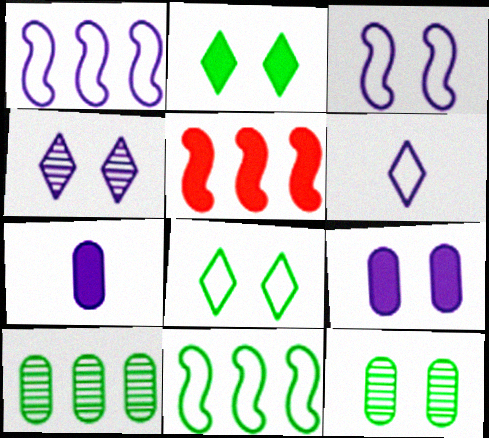[[1, 4, 7], 
[2, 5, 7], 
[3, 4, 9], 
[5, 6, 12]]